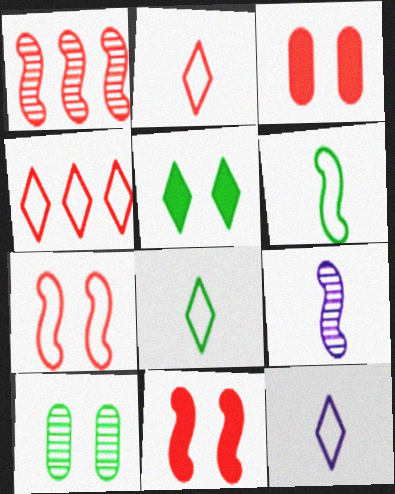[[1, 2, 3], 
[2, 8, 12]]